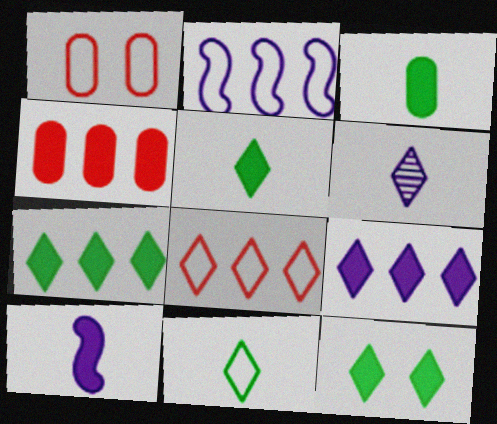[[1, 2, 11], 
[4, 10, 12], 
[5, 7, 12], 
[6, 8, 12]]